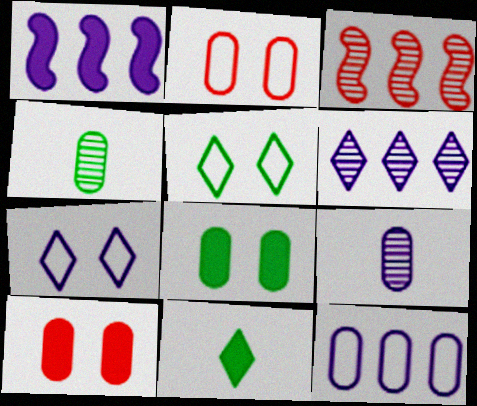[[1, 6, 12], 
[1, 7, 9], 
[1, 10, 11], 
[4, 10, 12]]